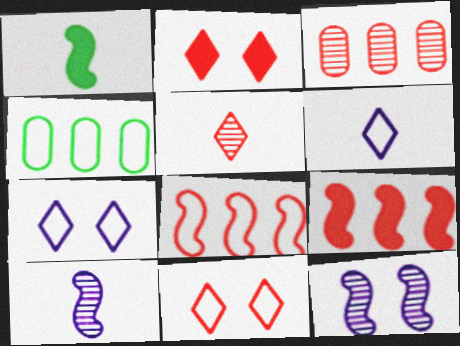[[1, 3, 7], 
[1, 8, 12], 
[2, 4, 10]]